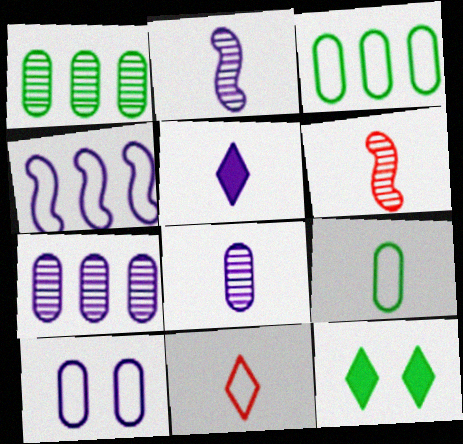[[5, 6, 9]]